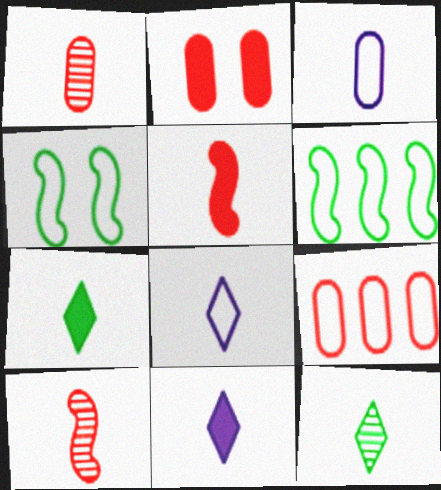[[1, 2, 9], 
[3, 5, 12], 
[3, 7, 10], 
[4, 8, 9]]